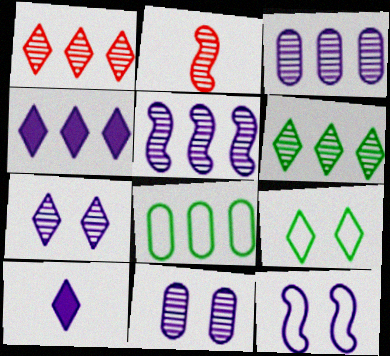[[1, 9, 10], 
[2, 6, 11], 
[3, 10, 12]]